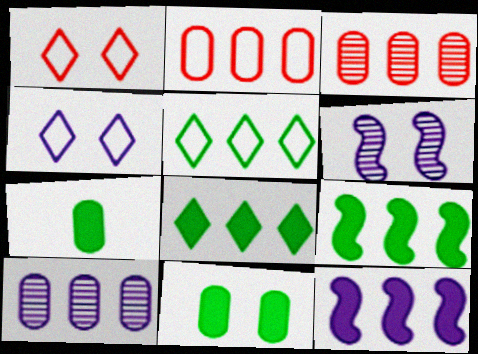[[1, 6, 11], 
[3, 5, 12]]